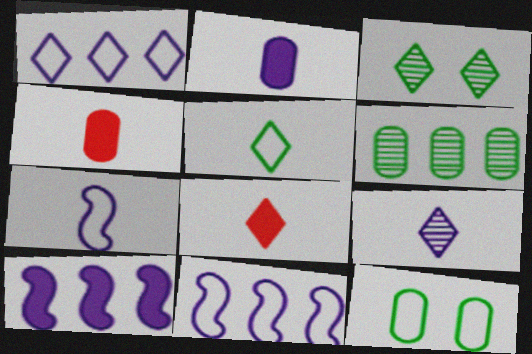[[1, 3, 8], 
[2, 7, 9], 
[3, 4, 11], 
[5, 8, 9]]